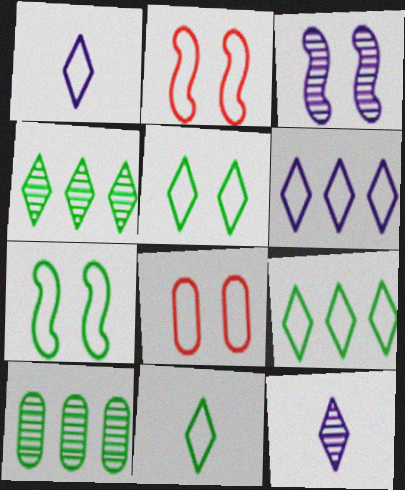[[5, 9, 11]]